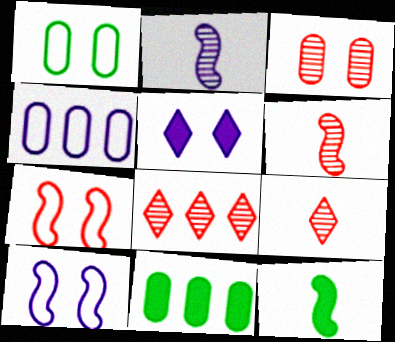[[2, 4, 5], 
[3, 6, 8], 
[9, 10, 11]]